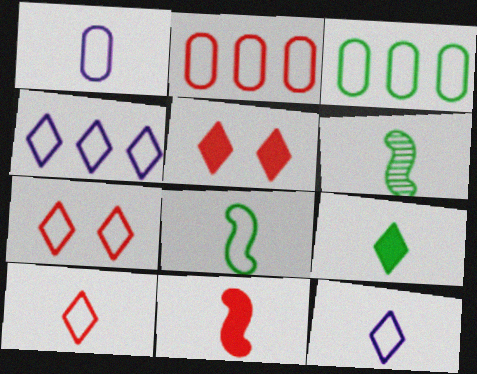[[1, 8, 10]]